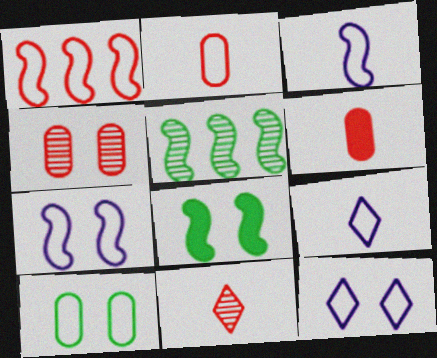[[1, 9, 10], 
[4, 8, 12], 
[5, 6, 12]]